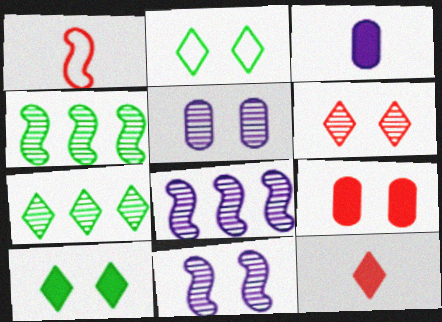[[2, 9, 11]]